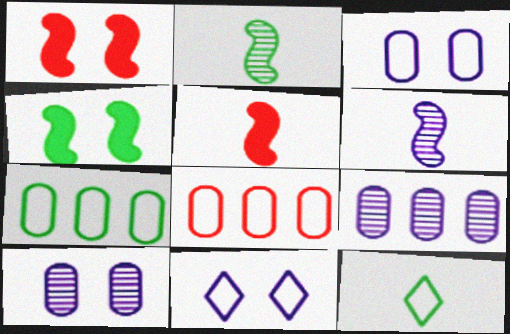[[1, 9, 12]]